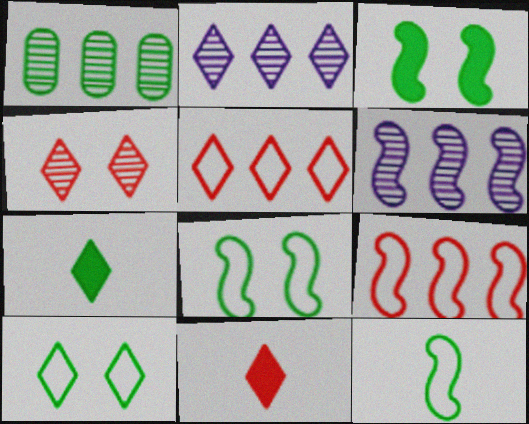[[1, 7, 8], 
[2, 10, 11], 
[4, 5, 11]]